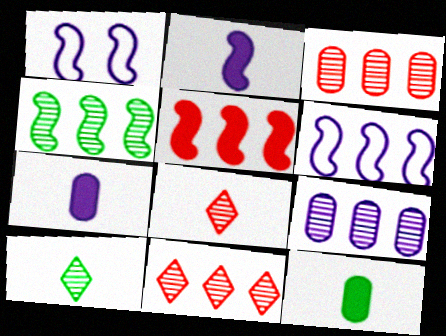[[1, 11, 12], 
[4, 5, 6], 
[4, 9, 11]]